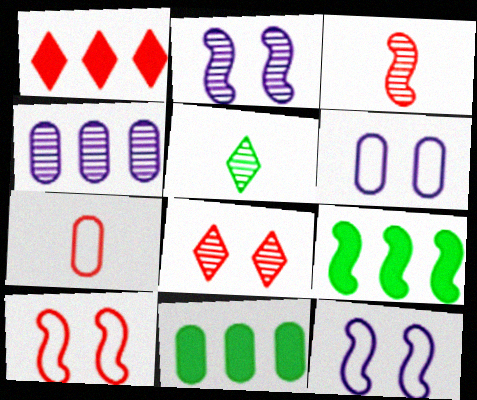[[3, 9, 12]]